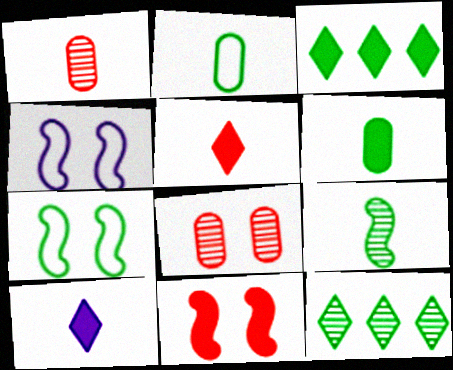[[1, 3, 4], 
[6, 7, 12]]